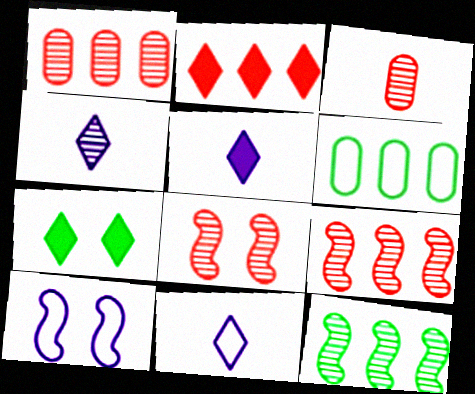[[2, 5, 7], 
[4, 5, 11], 
[5, 6, 8]]